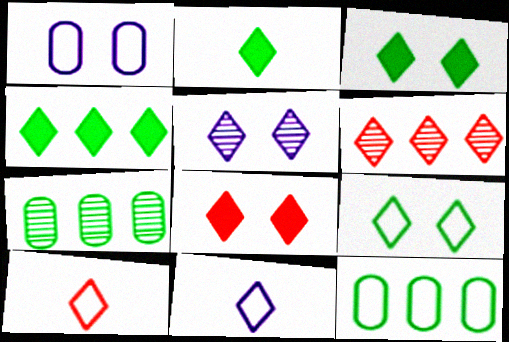[[2, 3, 4], 
[3, 6, 11], 
[4, 5, 10], 
[5, 8, 9], 
[6, 8, 10]]